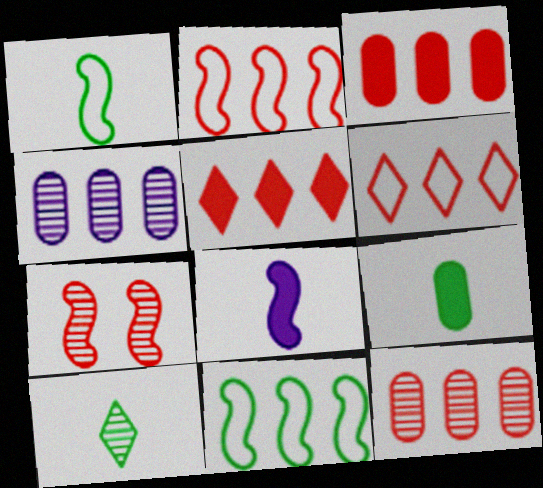[[1, 9, 10], 
[2, 5, 12], 
[4, 5, 11], 
[4, 7, 10], 
[7, 8, 11]]